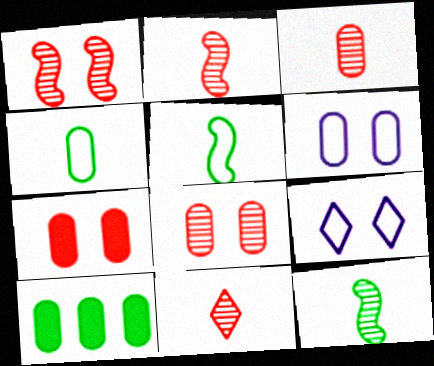[[2, 3, 11], 
[2, 9, 10], 
[3, 6, 10]]